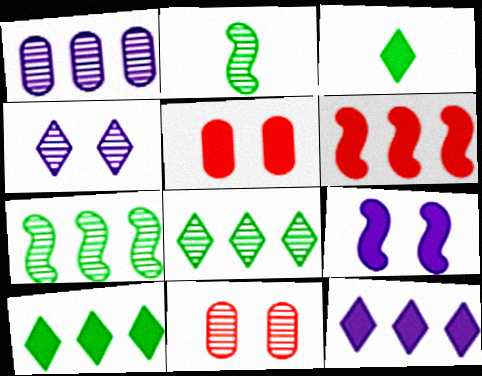[]